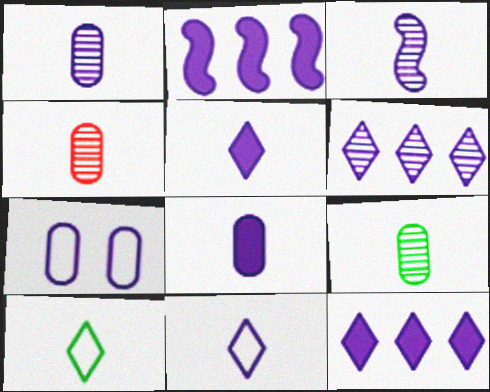[[1, 4, 9], 
[3, 7, 12], 
[3, 8, 11]]